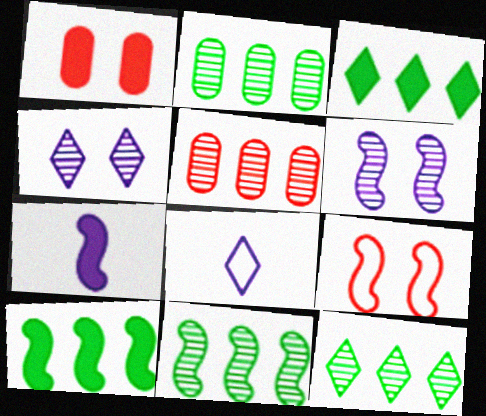[[1, 3, 7], 
[1, 8, 11], 
[2, 11, 12], 
[7, 9, 11]]